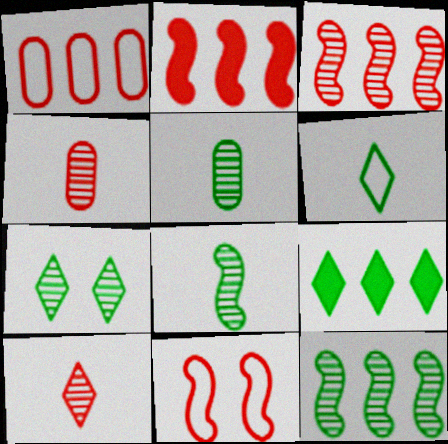[[5, 7, 12], 
[6, 7, 9]]